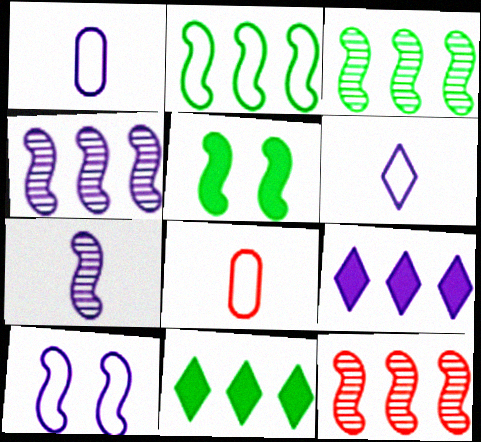[[3, 4, 12]]